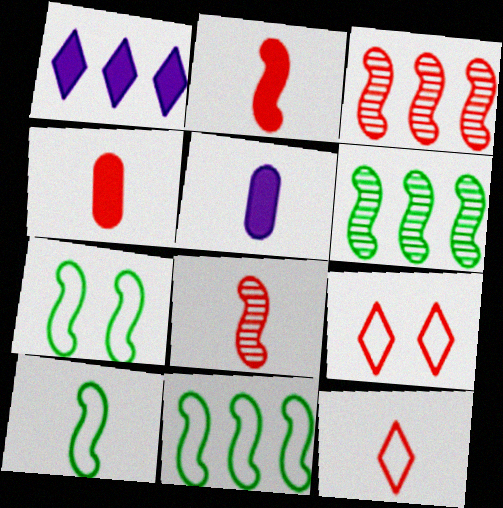[[3, 4, 9], 
[4, 8, 12], 
[5, 6, 9], 
[7, 10, 11]]